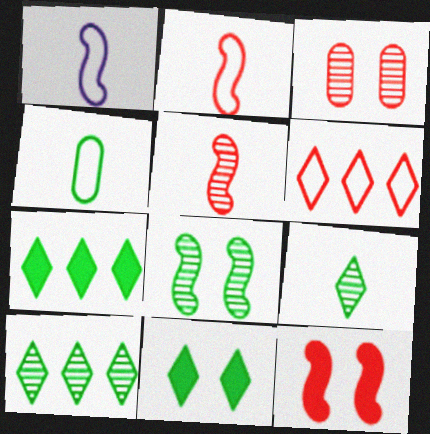[[1, 3, 7], 
[4, 7, 8]]